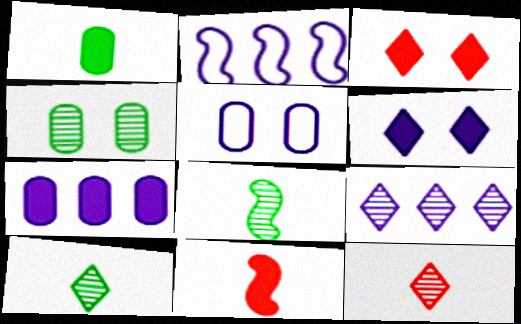[[2, 7, 9]]